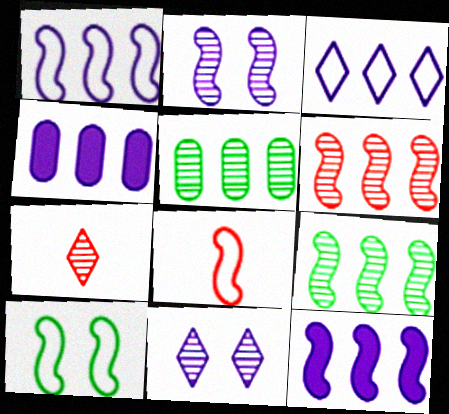[[1, 8, 10], 
[2, 5, 7], 
[4, 7, 10]]